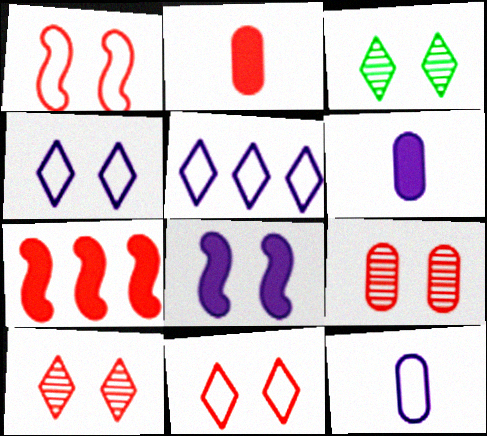[[3, 7, 12]]